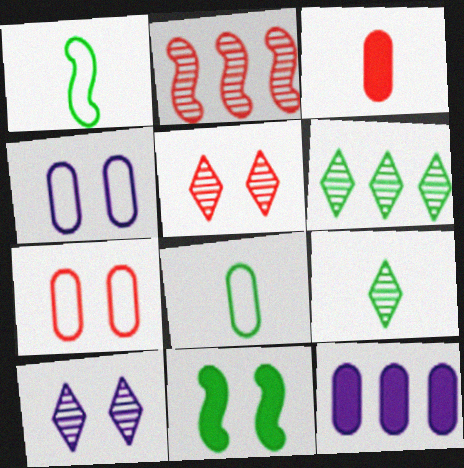[[1, 5, 12], 
[4, 5, 11], 
[6, 8, 11], 
[7, 10, 11]]